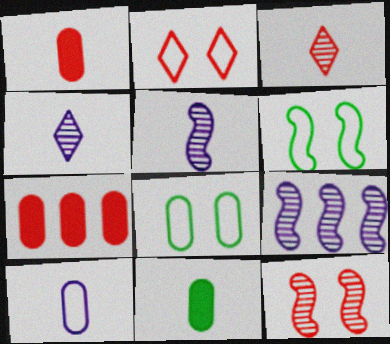[[2, 9, 11], 
[4, 6, 7]]